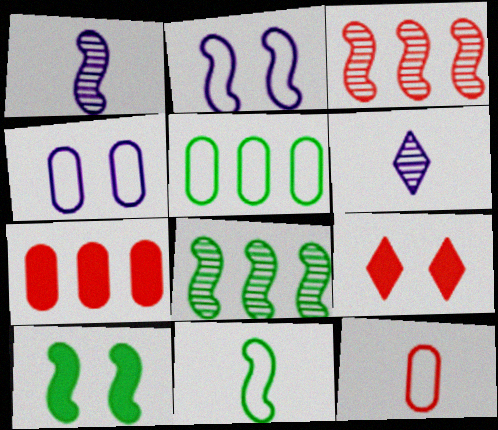[[1, 5, 9], 
[3, 9, 12], 
[4, 5, 12], 
[8, 10, 11]]